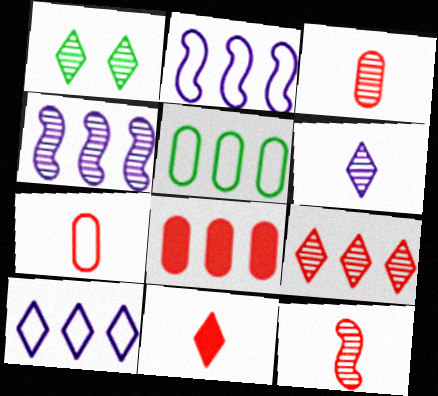[[1, 3, 4], 
[1, 6, 9], 
[1, 10, 11], 
[7, 11, 12]]